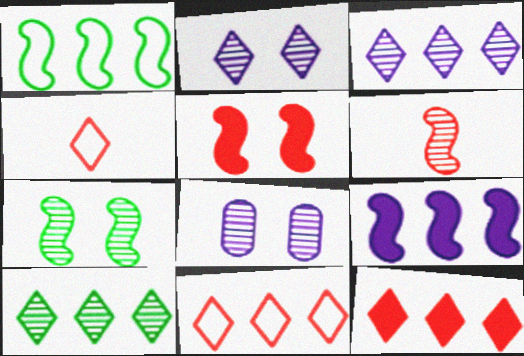[[6, 8, 10]]